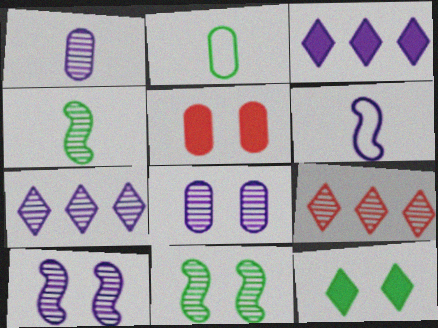[[1, 7, 10], 
[1, 9, 11], 
[3, 6, 8], 
[4, 8, 9]]